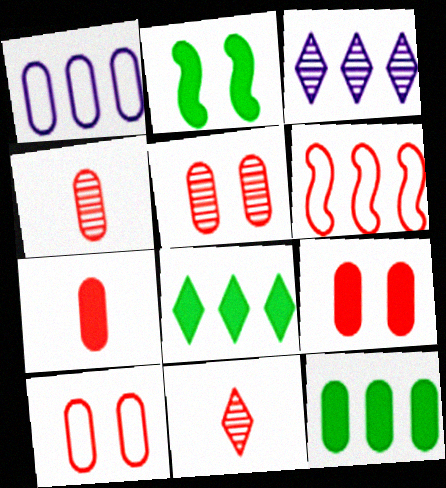[[1, 2, 11], 
[3, 6, 12], 
[5, 9, 10], 
[6, 9, 11]]